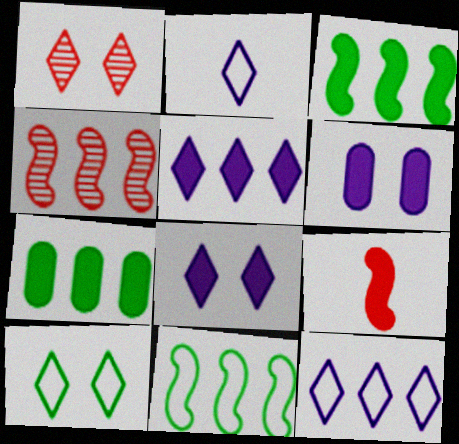[[1, 8, 10], 
[4, 7, 12], 
[7, 8, 9]]